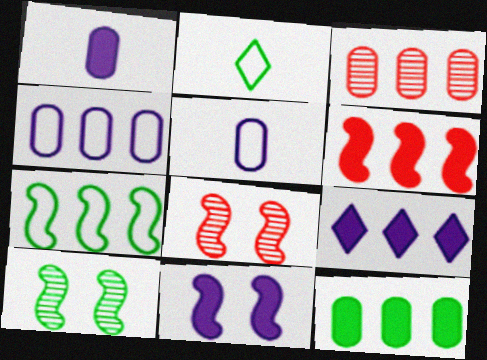[[1, 9, 11], 
[2, 3, 11], 
[2, 10, 12], 
[3, 4, 12], 
[3, 7, 9], 
[6, 9, 12]]